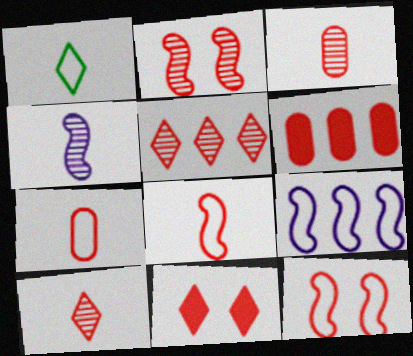[[2, 3, 5], 
[6, 10, 12]]